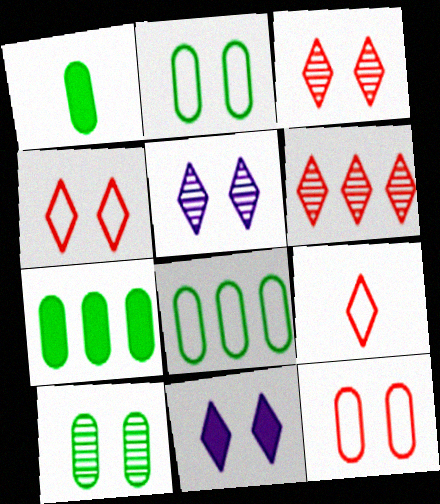[[1, 8, 10]]